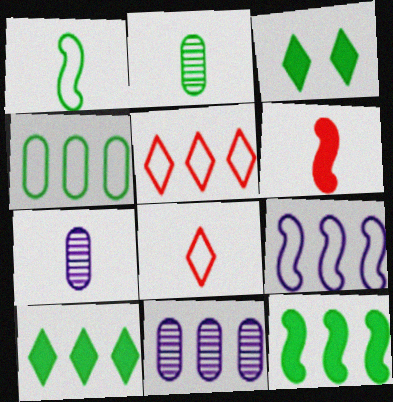[[4, 5, 9], 
[5, 11, 12]]